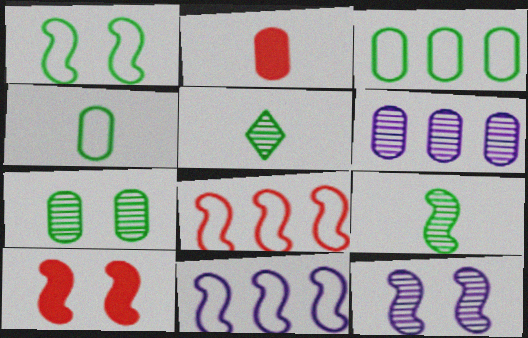[[1, 10, 12], 
[9, 10, 11]]